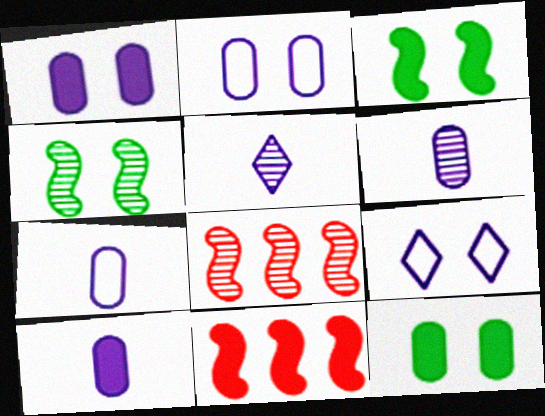[[6, 7, 10]]